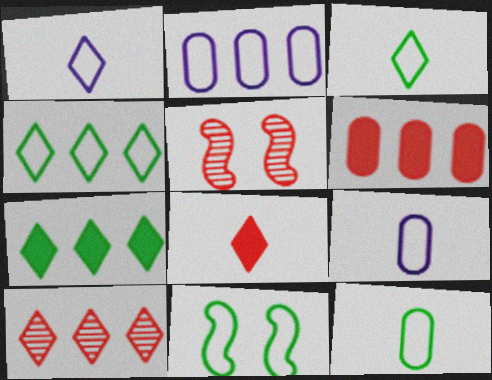[[4, 11, 12], 
[5, 7, 9]]